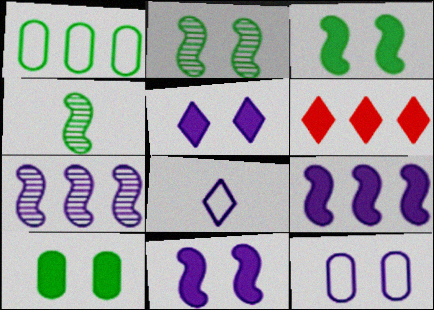[[1, 6, 7], 
[4, 6, 12]]